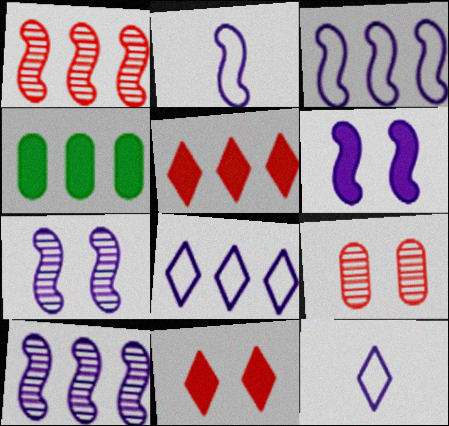[[1, 4, 8], 
[2, 6, 10]]